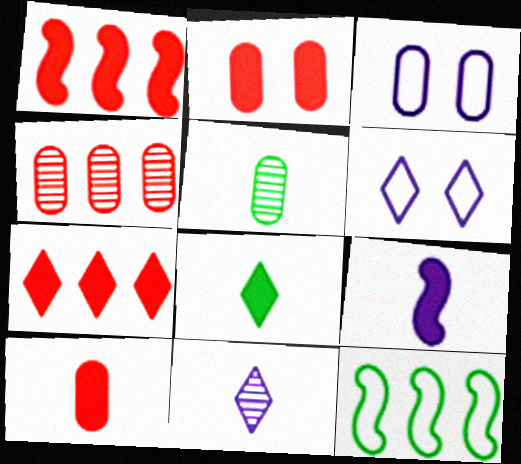[[1, 5, 6], 
[2, 11, 12], 
[8, 9, 10]]